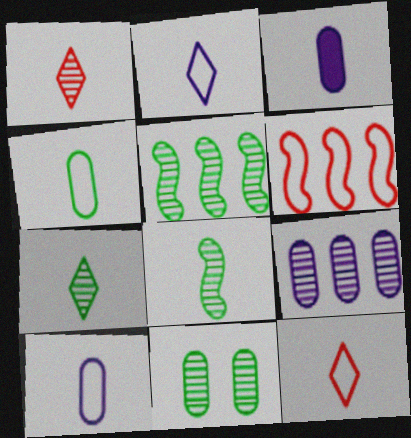[[3, 8, 12], 
[5, 7, 11]]